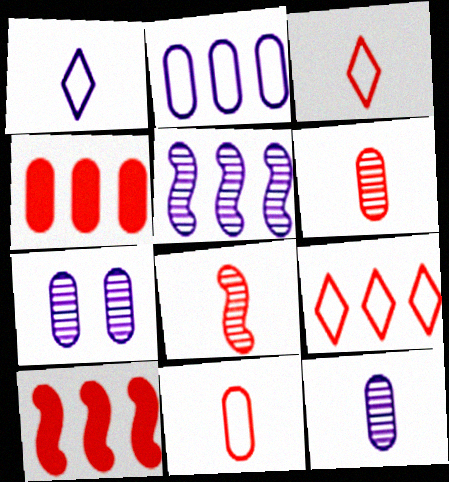[]